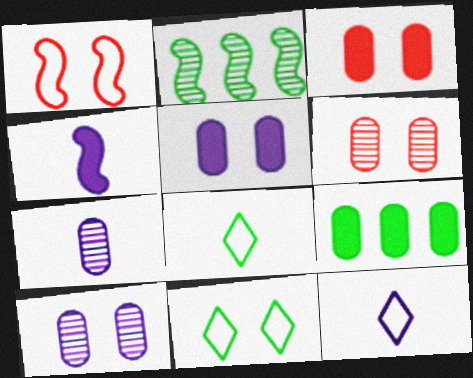[[1, 2, 4], 
[2, 3, 12], 
[4, 7, 12]]